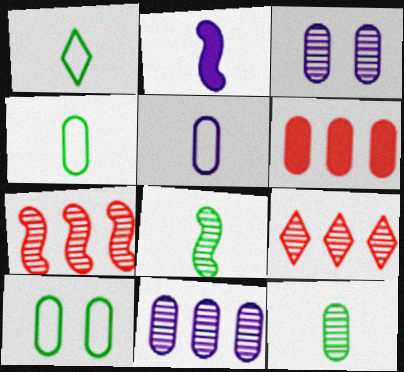[[2, 9, 10], 
[3, 4, 6], 
[3, 8, 9]]